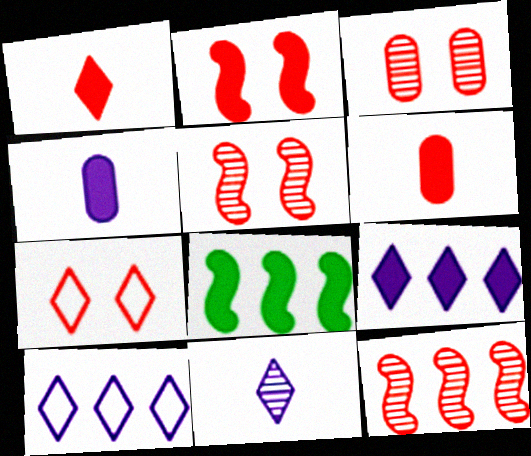[[2, 3, 7], 
[6, 7, 12]]